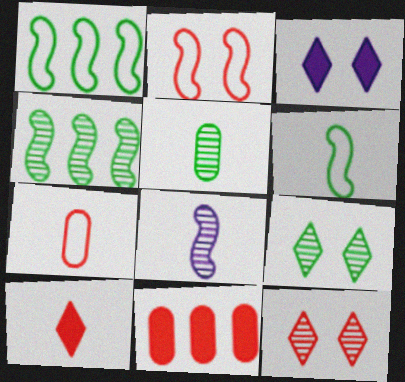[[3, 4, 7], 
[4, 5, 9]]